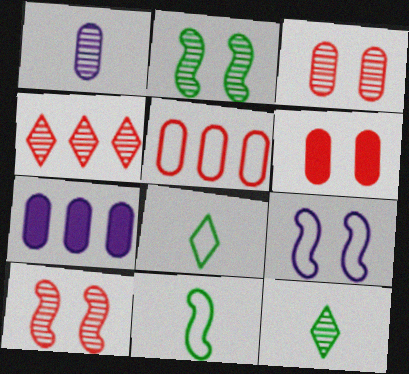[[1, 2, 4], 
[5, 8, 9], 
[7, 8, 10]]